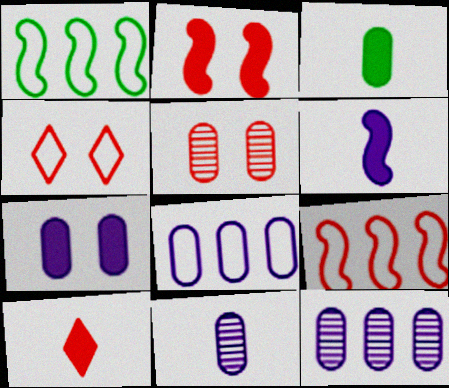[[2, 4, 5], 
[3, 5, 8], 
[3, 6, 10], 
[5, 9, 10], 
[7, 8, 11]]